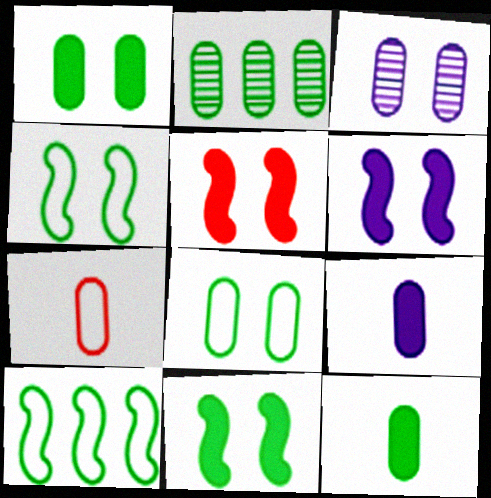[[2, 8, 12], 
[5, 6, 11]]